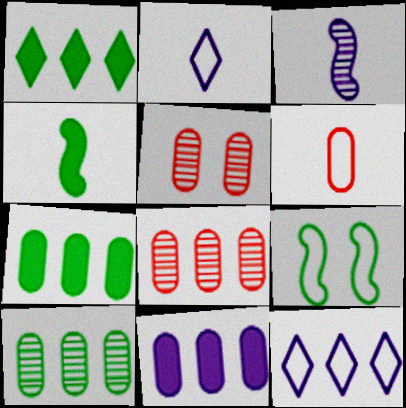[[4, 5, 12], 
[6, 9, 12]]